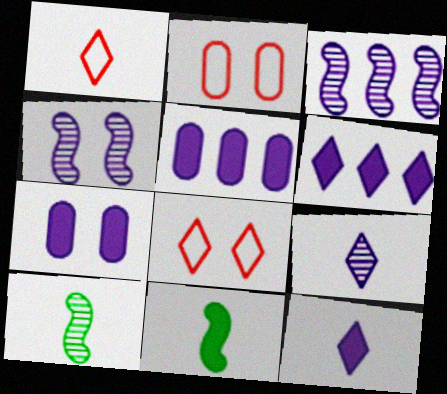[[2, 6, 10], 
[5, 8, 10]]